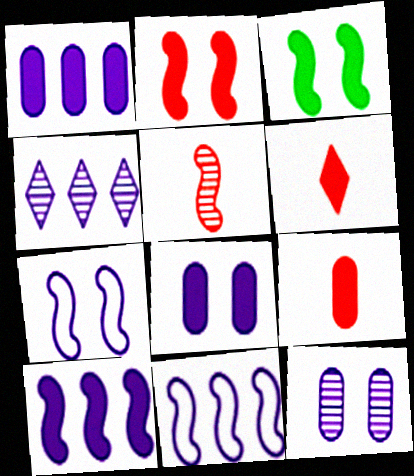[[1, 3, 6], 
[1, 4, 11], 
[3, 5, 11]]